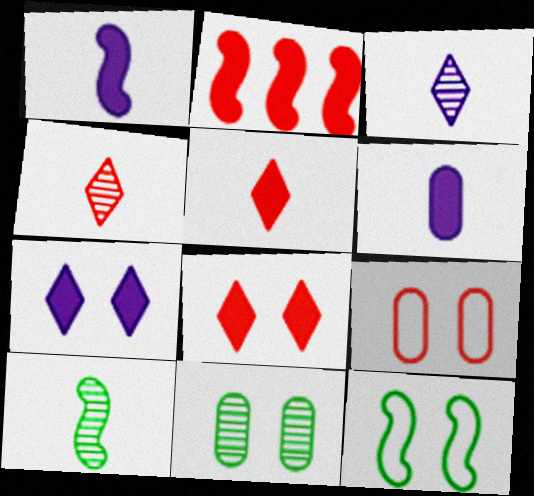[[2, 4, 9]]